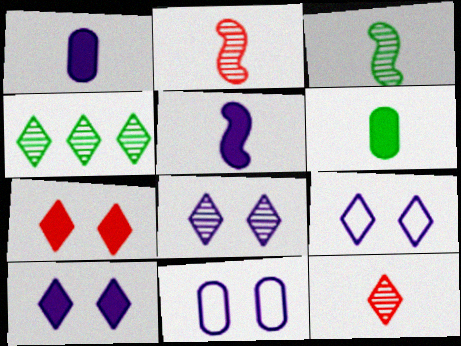[[4, 8, 12], 
[8, 9, 10]]